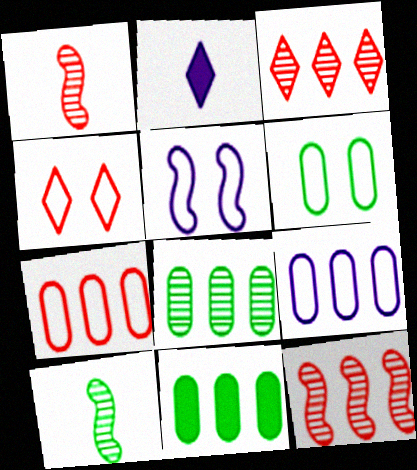[[2, 6, 12], 
[4, 5, 6]]